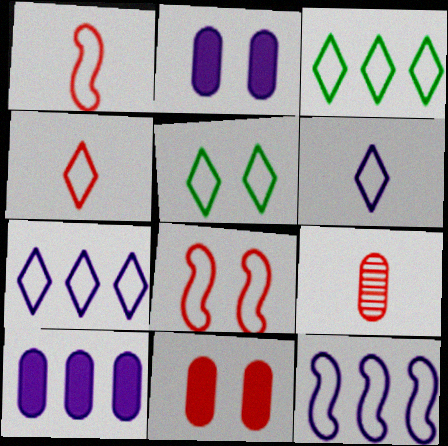[[4, 5, 7]]